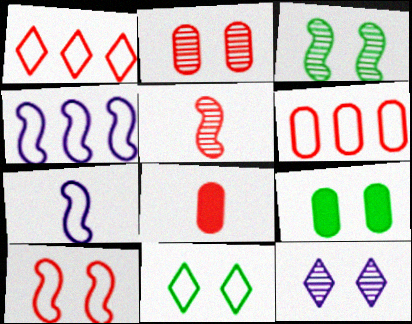[[2, 3, 12], 
[2, 6, 8], 
[3, 9, 11], 
[6, 7, 11], 
[9, 10, 12]]